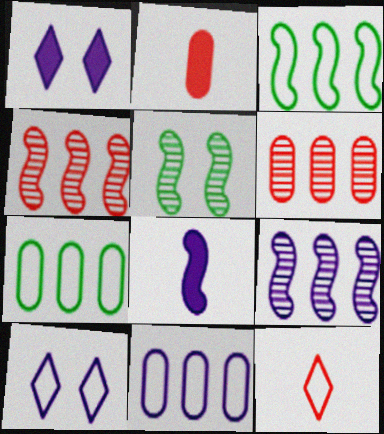[]